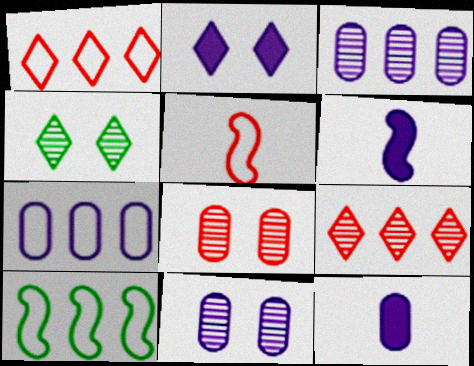[[1, 7, 10], 
[7, 11, 12]]